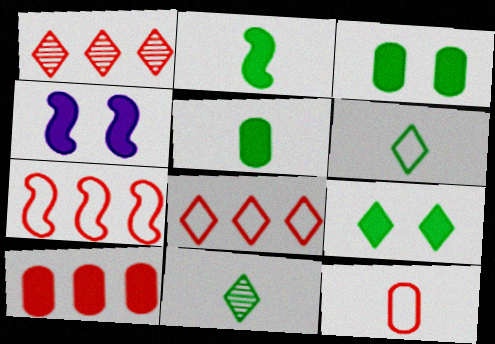[[1, 7, 10]]